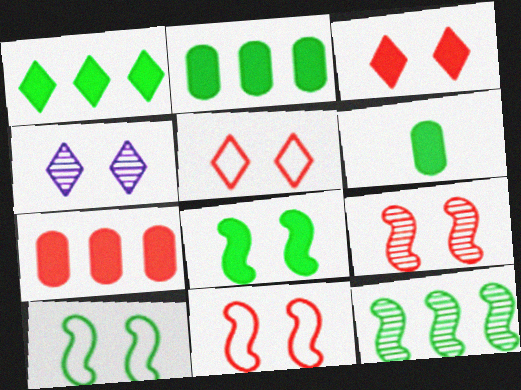[[1, 6, 8]]